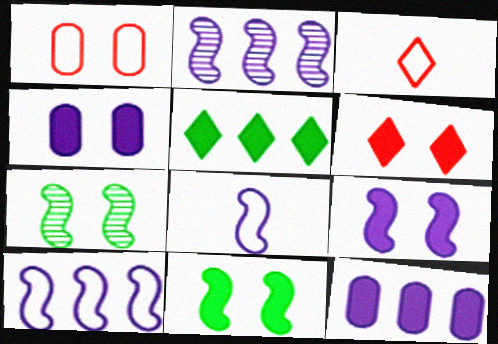[[2, 8, 9], 
[3, 7, 12], 
[4, 6, 11]]